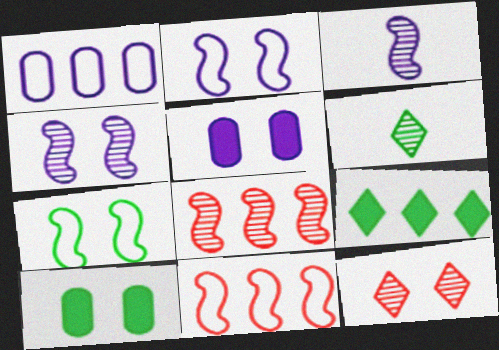[[1, 8, 9], 
[2, 10, 12], 
[5, 6, 11], 
[5, 7, 12]]